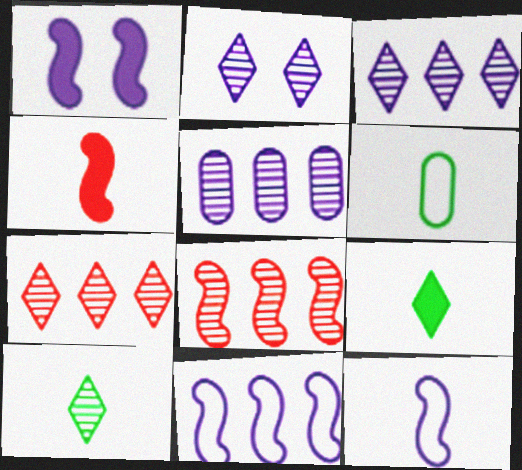[[1, 6, 7], 
[2, 7, 10]]